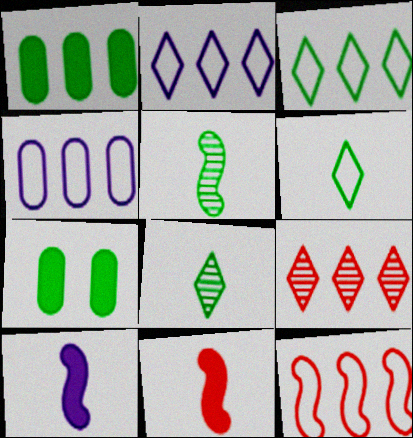[[3, 4, 12], 
[3, 5, 7]]